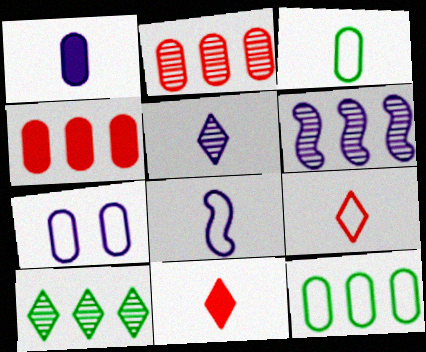[[1, 5, 8], 
[2, 6, 10], 
[3, 8, 9]]